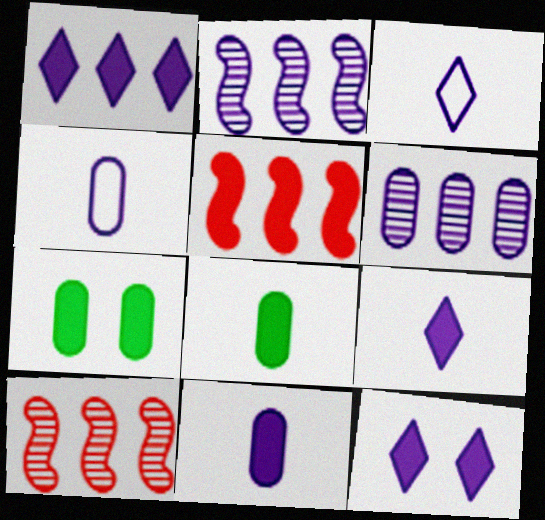[[1, 9, 12], 
[2, 4, 12], 
[3, 7, 10], 
[5, 7, 9], 
[5, 8, 12]]